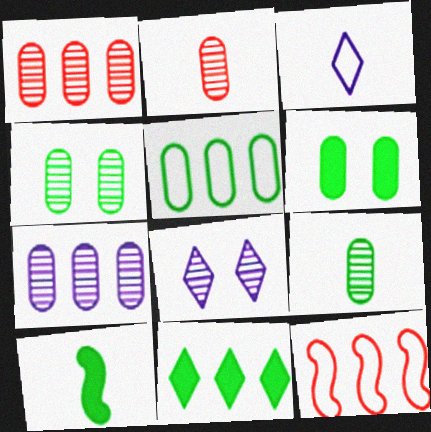[[2, 3, 10], 
[2, 4, 7], 
[5, 6, 9], 
[6, 10, 11], 
[7, 11, 12]]